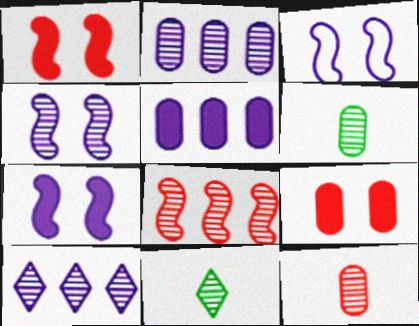[[3, 4, 7]]